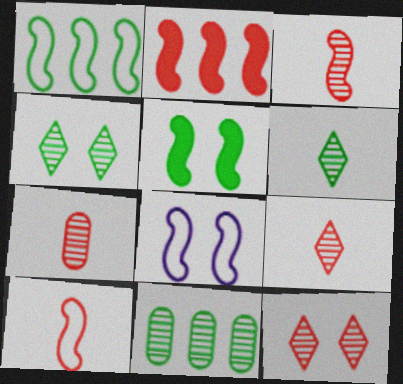[[1, 8, 10], 
[3, 7, 9]]